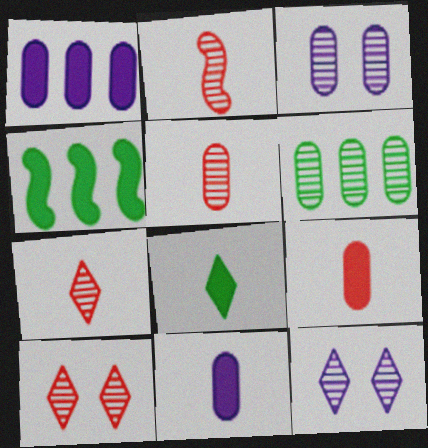[[2, 5, 7], 
[2, 6, 12], 
[3, 5, 6]]